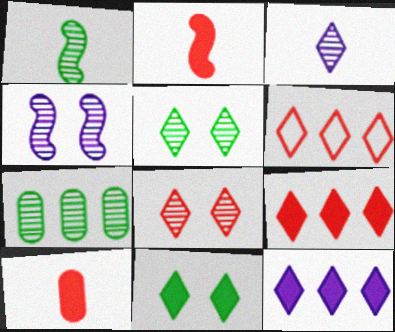[[1, 5, 7], 
[3, 6, 11]]